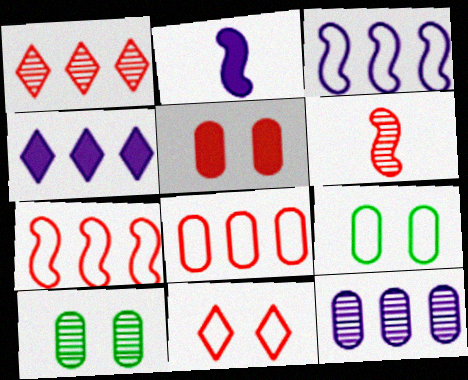[[1, 2, 9], 
[3, 4, 12], 
[4, 6, 9]]